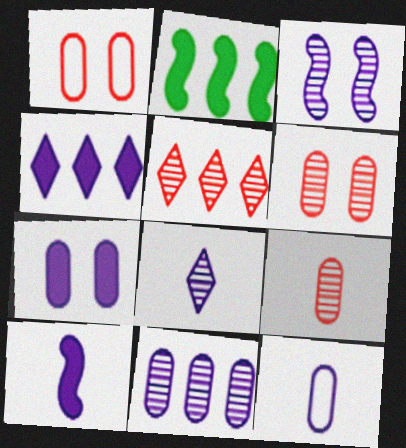[[1, 2, 8], 
[3, 4, 12], 
[3, 8, 11], 
[4, 7, 10], 
[7, 11, 12], 
[8, 10, 12]]